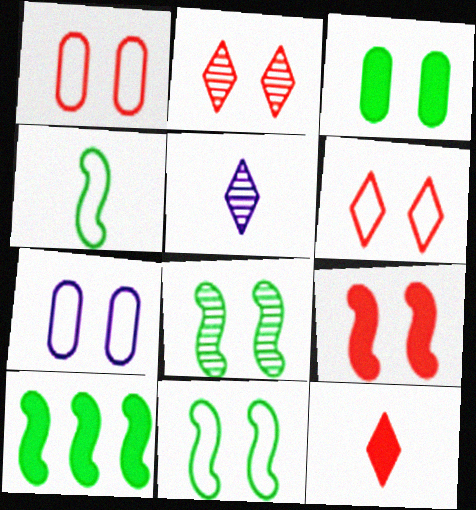[[1, 2, 9], 
[1, 5, 10], 
[4, 8, 10], 
[6, 7, 11]]